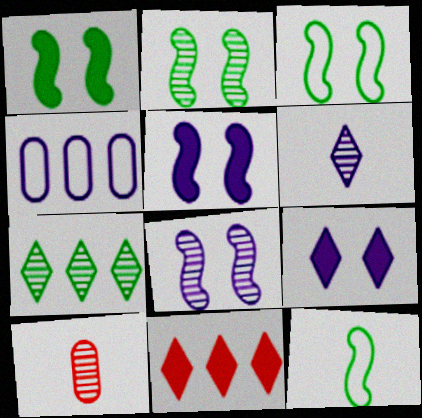[[1, 2, 3], 
[4, 5, 6], 
[7, 8, 10]]